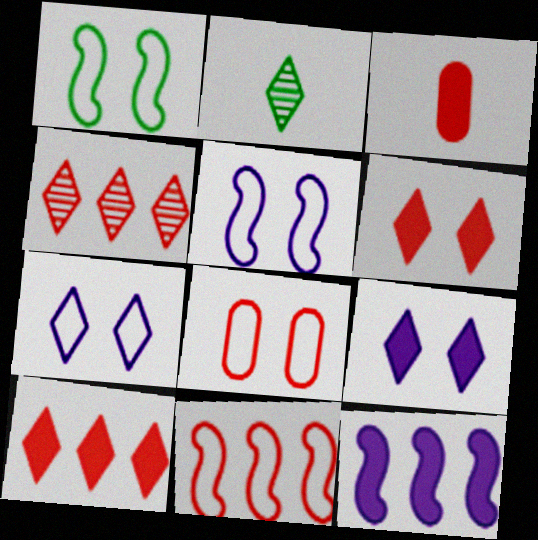[[1, 7, 8], 
[2, 7, 10], 
[2, 8, 12]]